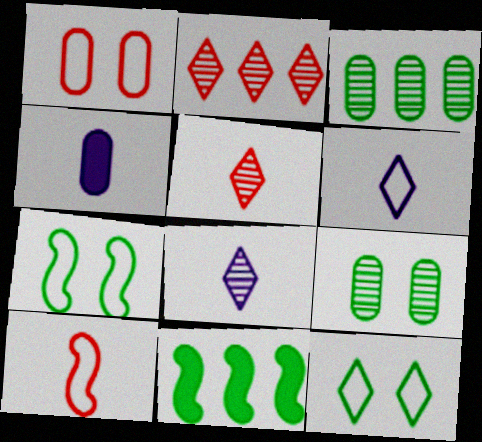[[1, 3, 4], 
[1, 8, 11], 
[2, 4, 7]]